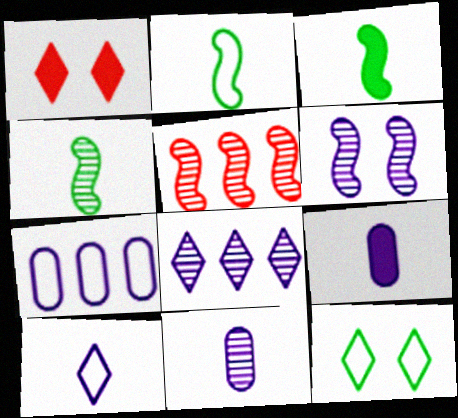[[1, 4, 7], 
[2, 3, 4], 
[4, 5, 6], 
[5, 9, 12], 
[6, 8, 11]]